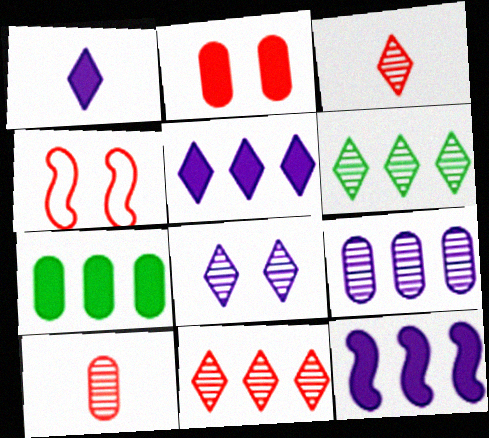[[3, 6, 8]]